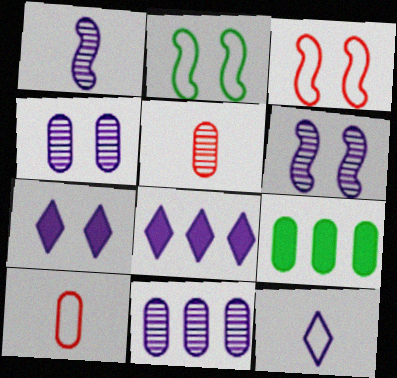[[2, 5, 8], 
[4, 9, 10]]